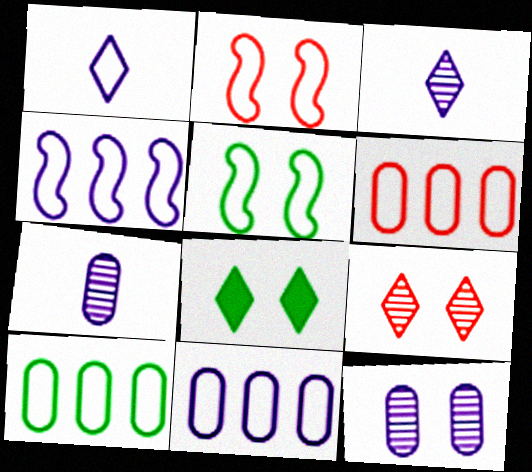[[1, 2, 10], 
[1, 5, 6], 
[2, 8, 12], 
[6, 10, 11]]